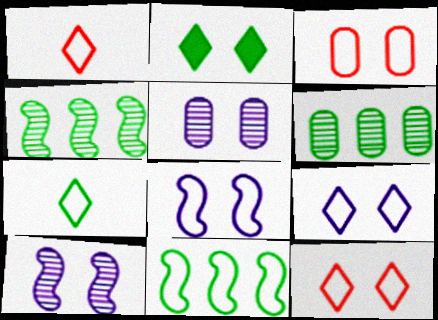[[2, 3, 10]]